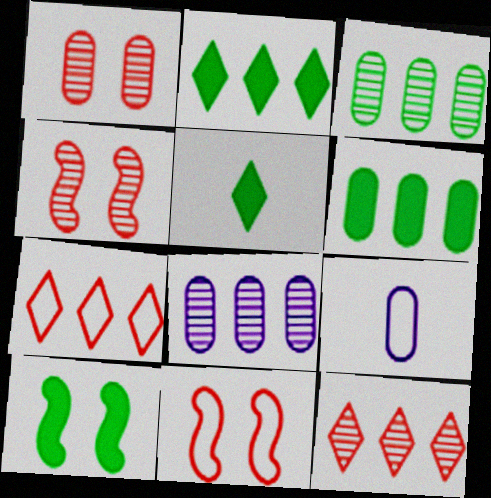[[1, 6, 9], 
[2, 4, 9], 
[5, 6, 10], 
[5, 8, 11], 
[9, 10, 12]]